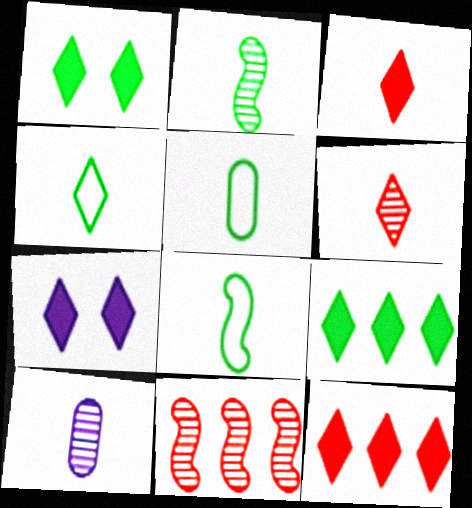[[2, 6, 10], 
[3, 7, 9], 
[3, 8, 10], 
[4, 5, 8], 
[5, 7, 11]]